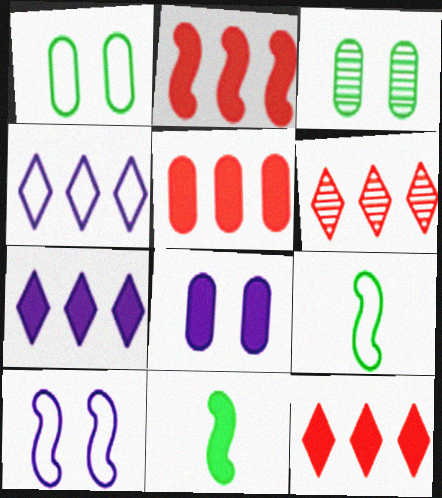[[2, 5, 12], 
[6, 8, 9], 
[8, 11, 12]]